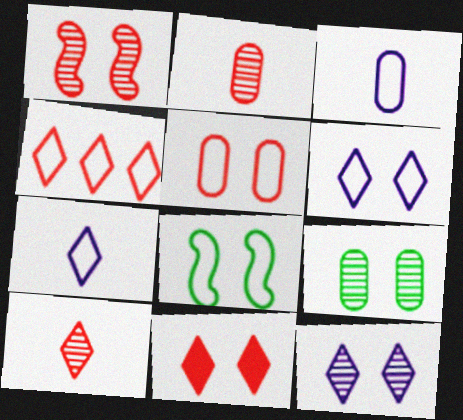[[1, 5, 11], 
[1, 9, 12], 
[3, 4, 8], 
[4, 10, 11], 
[5, 6, 8]]